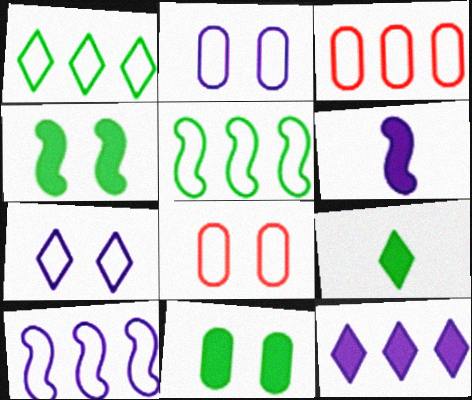[[1, 3, 10]]